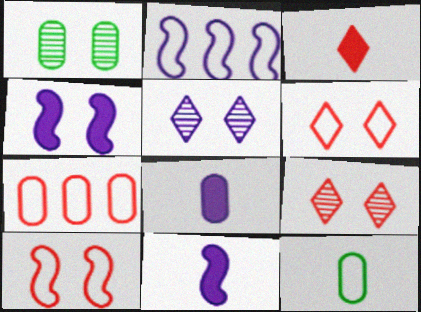[[1, 2, 3], 
[1, 4, 6], 
[1, 7, 8], 
[2, 5, 8], 
[2, 6, 12]]